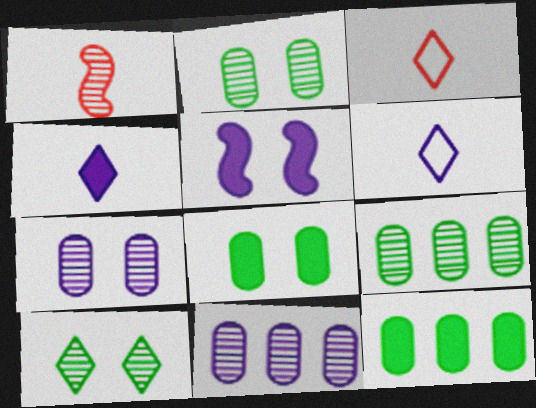[[1, 10, 11], 
[3, 5, 9], 
[5, 6, 11]]